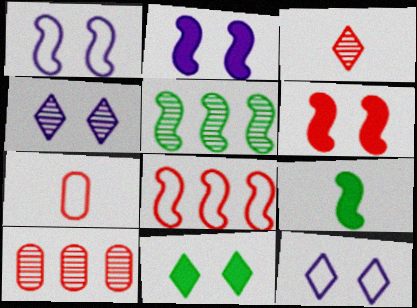[[9, 10, 12]]